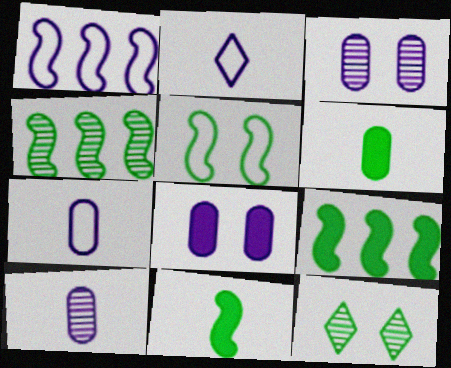[[4, 5, 11]]